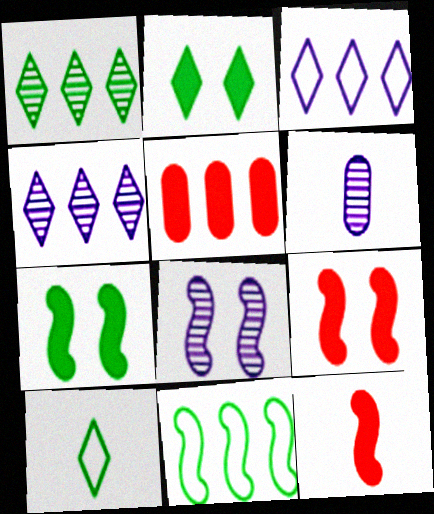[[1, 2, 10], 
[4, 5, 11], 
[4, 6, 8], 
[5, 8, 10], 
[6, 10, 12], 
[8, 11, 12]]